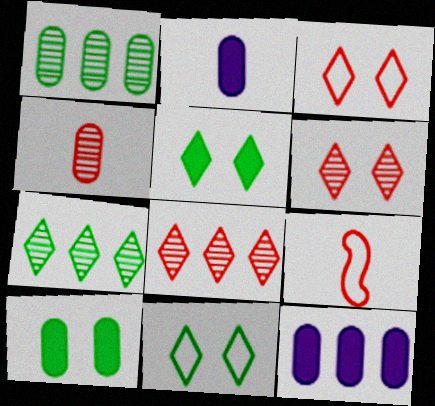[]